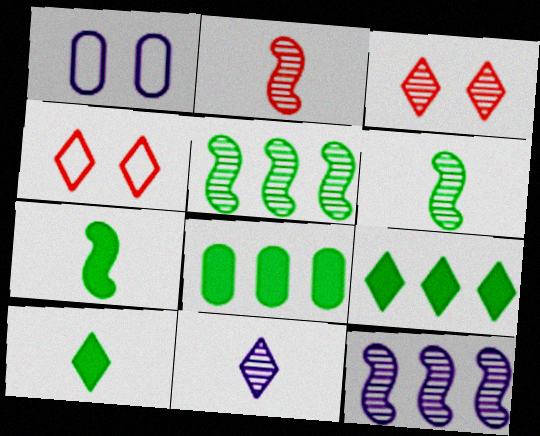[[1, 2, 9], 
[4, 9, 11]]